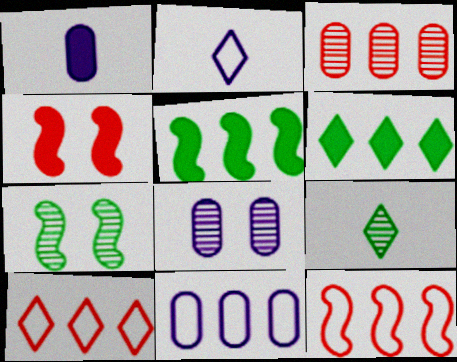[[1, 4, 6], 
[1, 7, 10], 
[1, 8, 11], 
[4, 9, 11]]